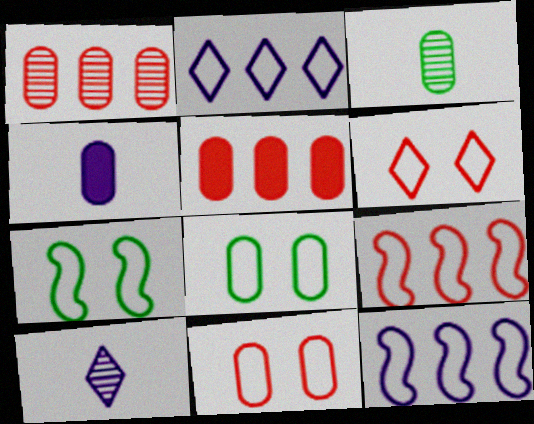[[1, 4, 8], 
[5, 7, 10]]